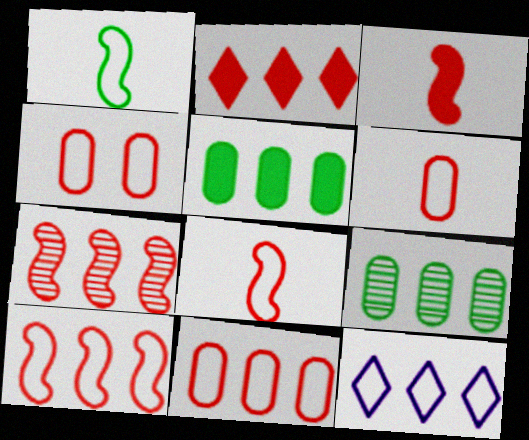[[1, 4, 12], 
[2, 7, 11], 
[4, 6, 11], 
[5, 7, 12]]